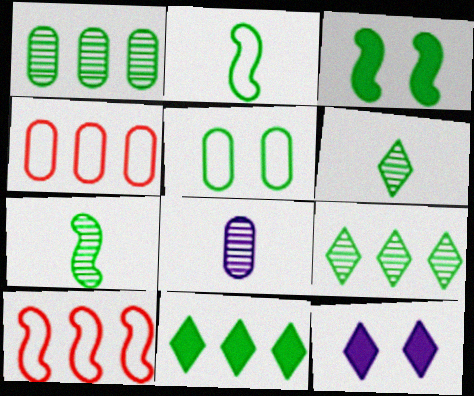[[4, 7, 12], 
[5, 7, 11]]